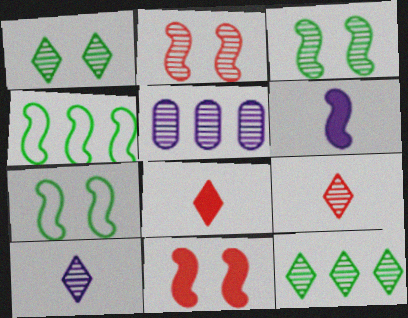[[2, 4, 6], 
[3, 5, 9], 
[5, 7, 8]]